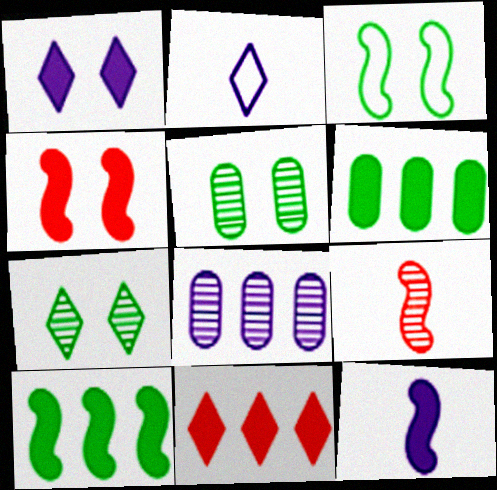[[2, 7, 11], 
[4, 10, 12], 
[7, 8, 9]]